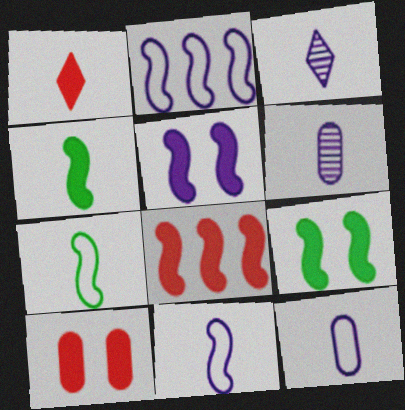[[1, 6, 7], 
[1, 8, 10], 
[4, 5, 8]]